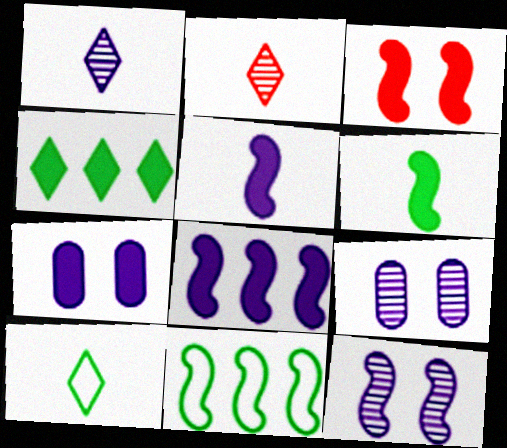[[2, 7, 11], 
[3, 6, 8]]